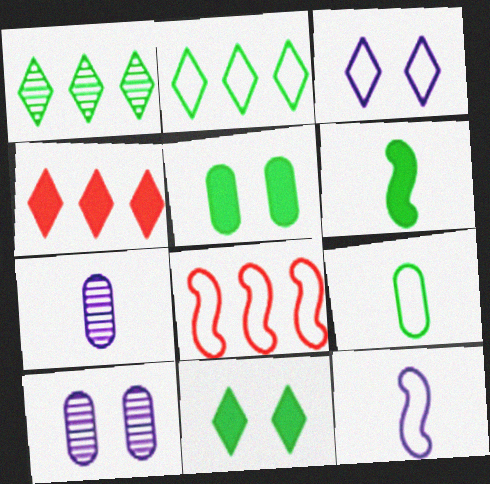[[3, 8, 9], 
[7, 8, 11]]